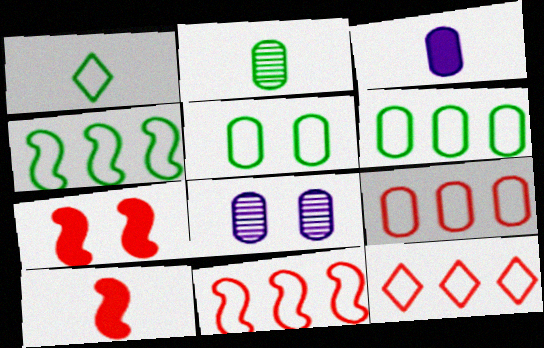[[1, 4, 5], 
[9, 11, 12]]